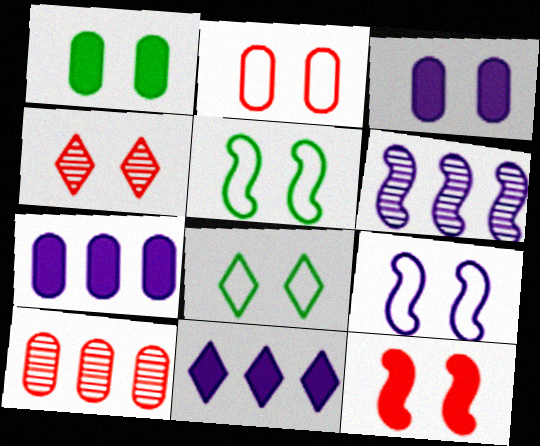[[1, 4, 9], 
[2, 4, 12], 
[2, 8, 9], 
[3, 4, 5]]